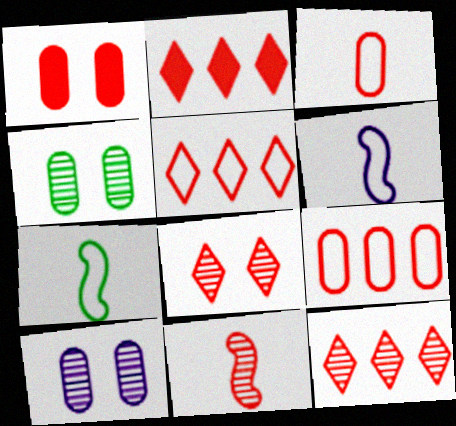[[1, 5, 11], 
[2, 4, 6], 
[2, 5, 12], 
[2, 7, 10]]